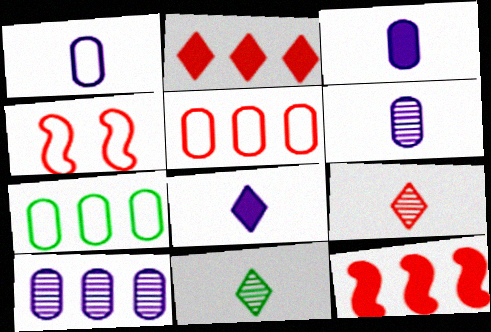[[1, 3, 6]]